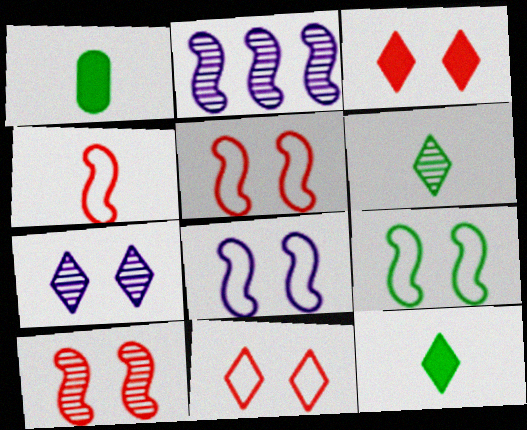[[1, 2, 11], 
[5, 8, 9]]